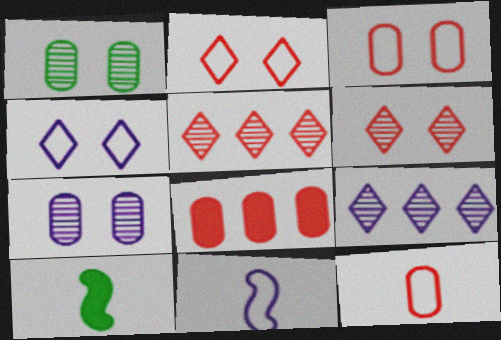[[3, 9, 10]]